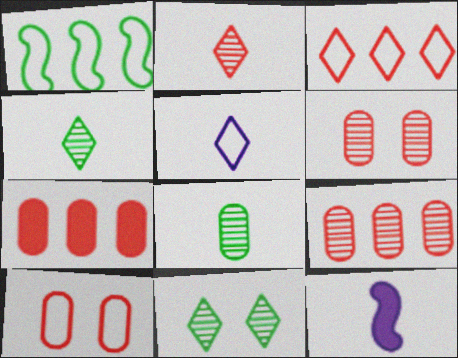[[1, 5, 10]]